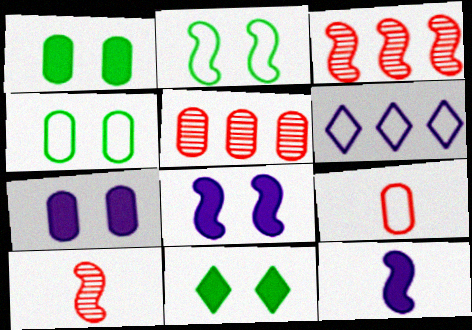[[1, 6, 10], 
[2, 3, 12], 
[2, 6, 9]]